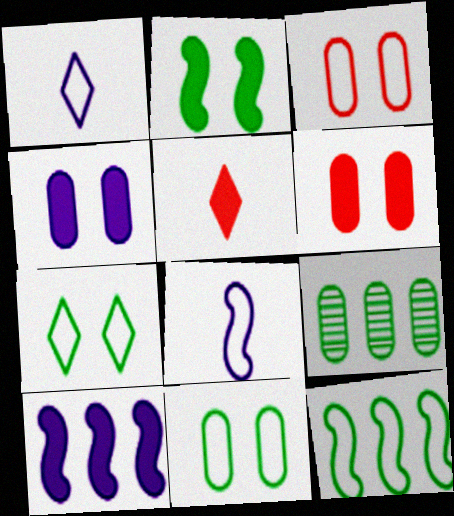[[1, 3, 12]]